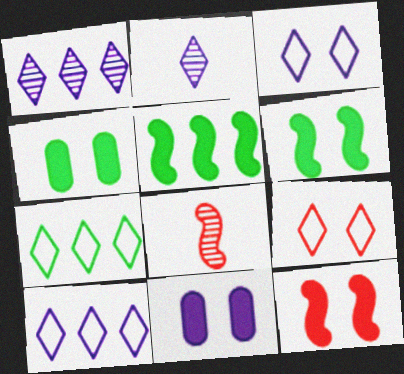[[4, 8, 10], 
[7, 8, 11]]